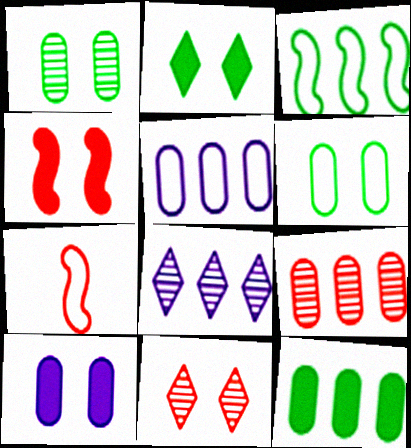[[2, 4, 10], 
[5, 9, 12]]